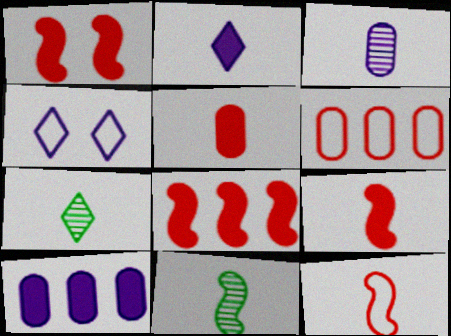[[1, 8, 9]]